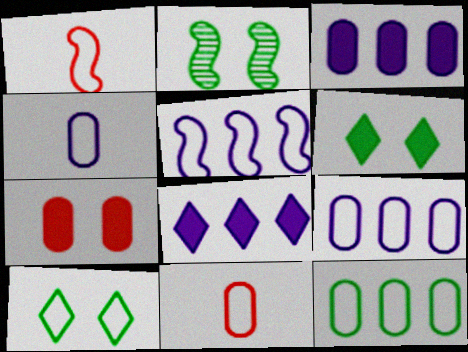[[1, 9, 10], 
[2, 8, 11], 
[5, 10, 11]]